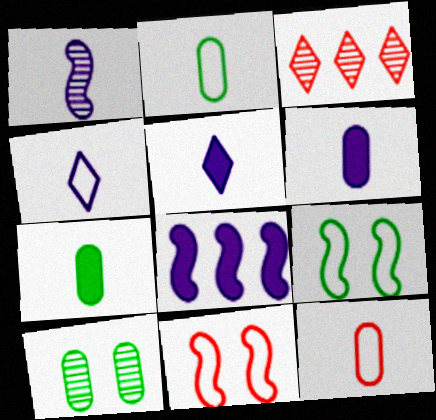[[1, 3, 10], 
[1, 4, 6], 
[3, 6, 9]]